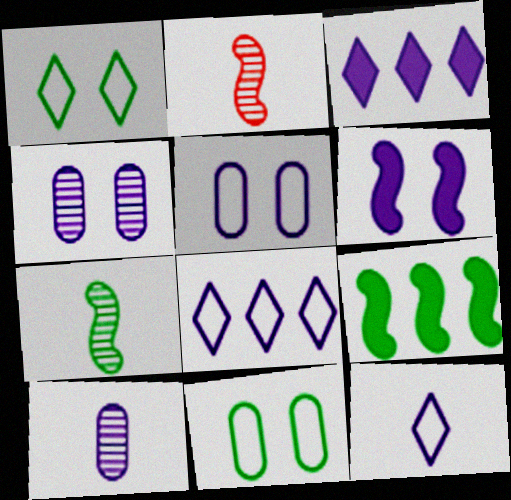[[2, 3, 11], 
[6, 8, 10]]